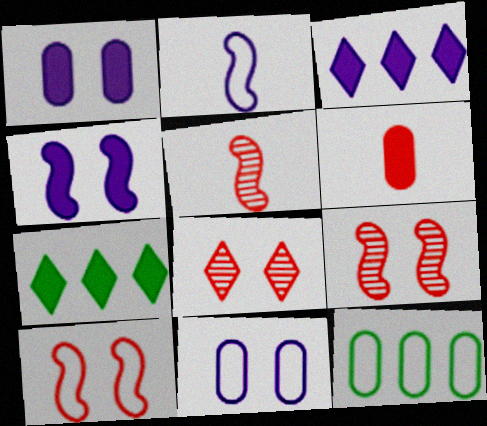[[4, 6, 7], 
[5, 7, 11]]